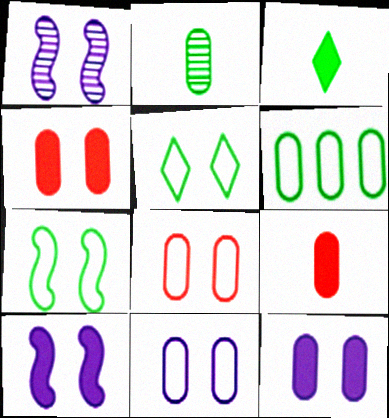[[1, 4, 5]]